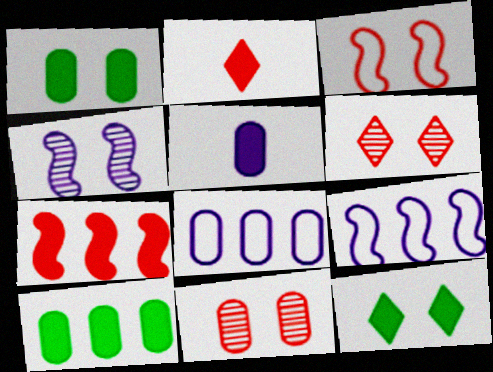[[5, 7, 12]]